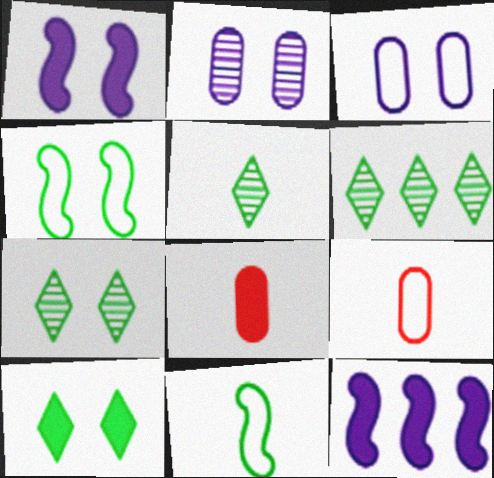[[1, 6, 9], 
[5, 6, 7], 
[7, 9, 12], 
[8, 10, 12]]